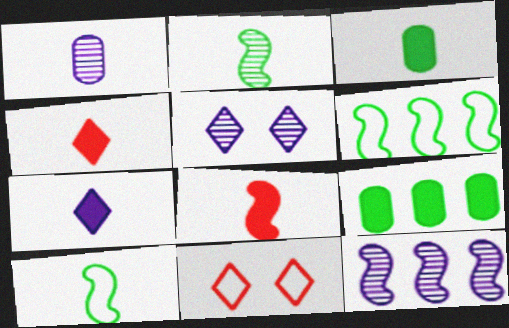[[1, 4, 10], 
[1, 5, 12], 
[3, 7, 8], 
[3, 11, 12]]